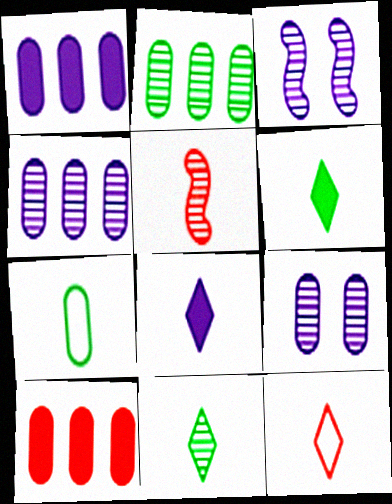[[5, 7, 8], 
[7, 9, 10], 
[8, 11, 12]]